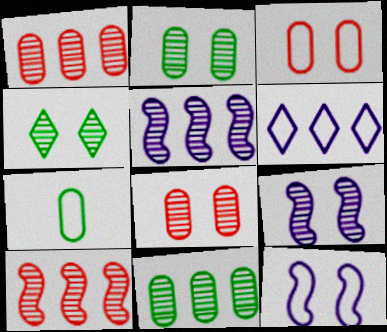[[4, 8, 9]]